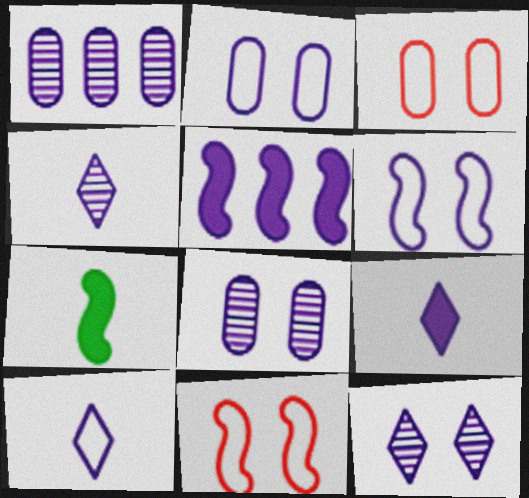[[1, 6, 9], 
[2, 4, 5], 
[4, 9, 10], 
[5, 8, 10]]